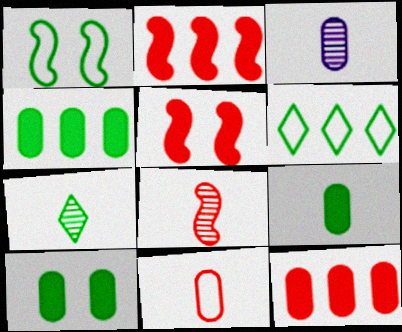[[1, 4, 7], 
[3, 5, 6], 
[3, 7, 8], 
[3, 9, 11], 
[4, 9, 10]]